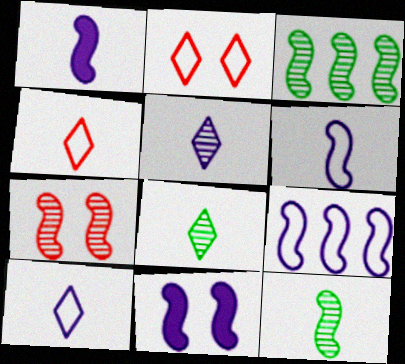[]